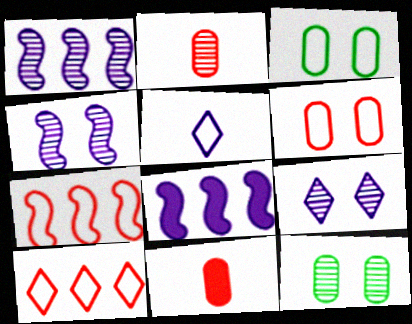[[3, 5, 7]]